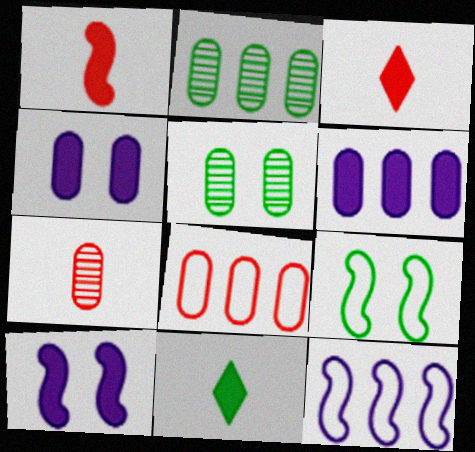[[2, 6, 8], 
[2, 9, 11], 
[3, 5, 12]]